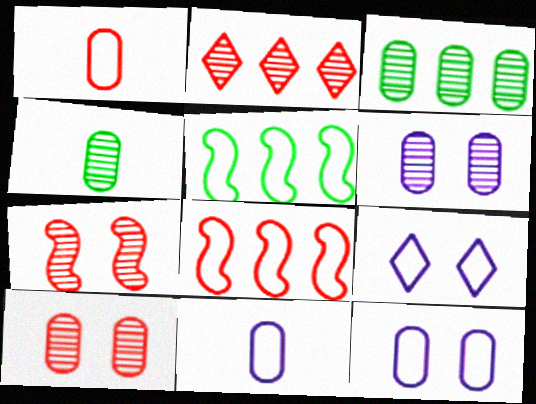[[1, 5, 9]]